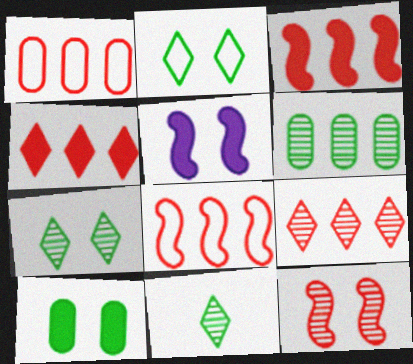[[1, 3, 9], 
[1, 5, 11]]